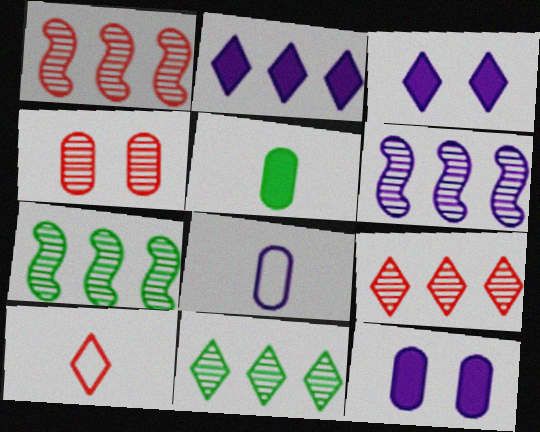[[1, 6, 7], 
[3, 6, 8], 
[3, 10, 11], 
[7, 10, 12]]